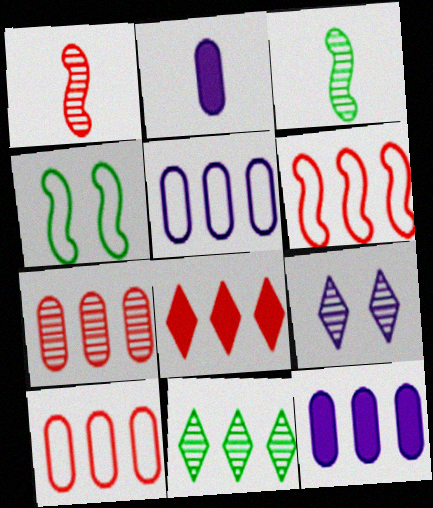[[3, 7, 9], 
[6, 7, 8], 
[6, 11, 12]]